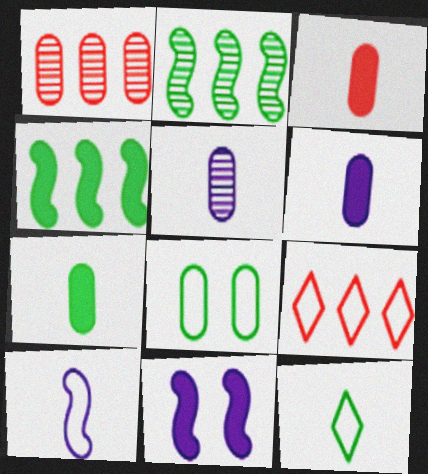[[1, 6, 8], 
[1, 11, 12], 
[3, 6, 7], 
[8, 9, 10]]